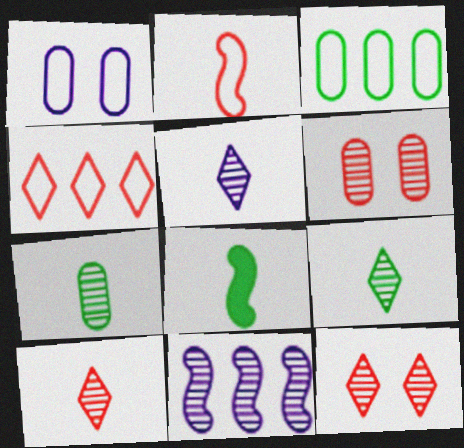[[5, 9, 10], 
[6, 9, 11], 
[7, 11, 12]]